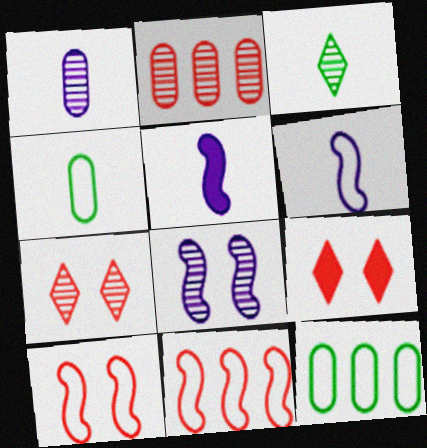[[2, 3, 8], 
[5, 7, 12]]